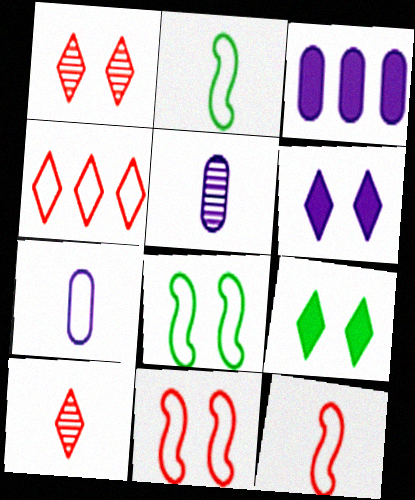[[1, 2, 3], 
[3, 8, 10], 
[4, 7, 8]]